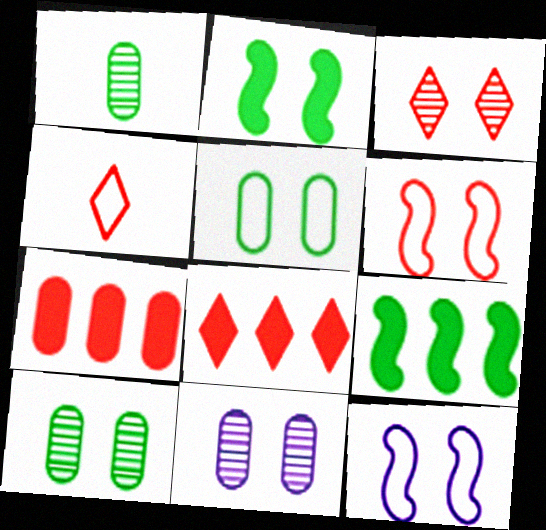[[1, 8, 12], 
[3, 4, 8], 
[4, 9, 11]]